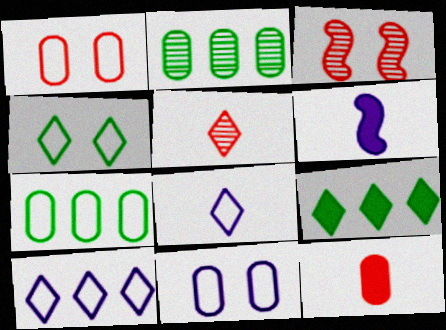[[2, 11, 12]]